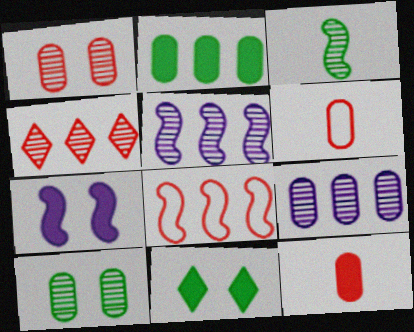[[3, 7, 8], 
[5, 6, 11]]